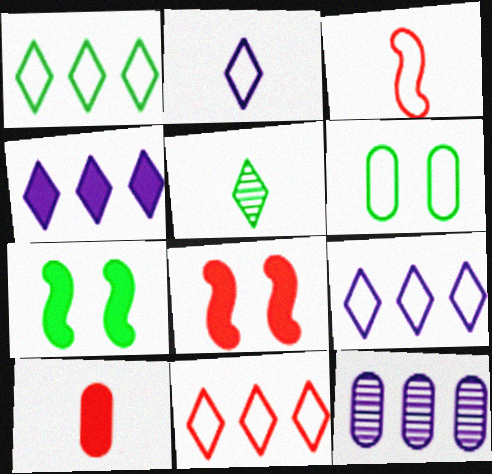[[1, 9, 11], 
[3, 6, 9], 
[4, 7, 10], 
[6, 10, 12]]